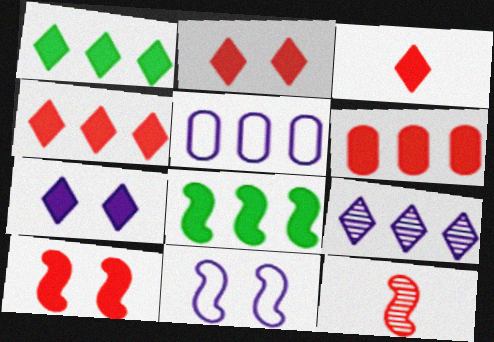[[1, 3, 7], 
[2, 3, 4], 
[3, 6, 10], 
[8, 11, 12]]